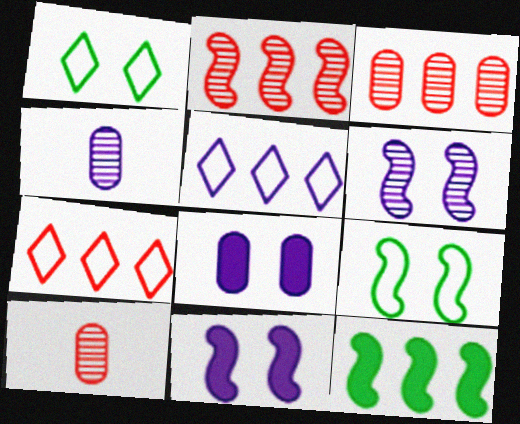[[3, 5, 12], 
[4, 5, 11]]